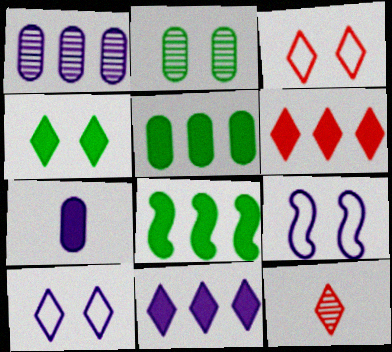[[3, 6, 12], 
[5, 9, 12]]